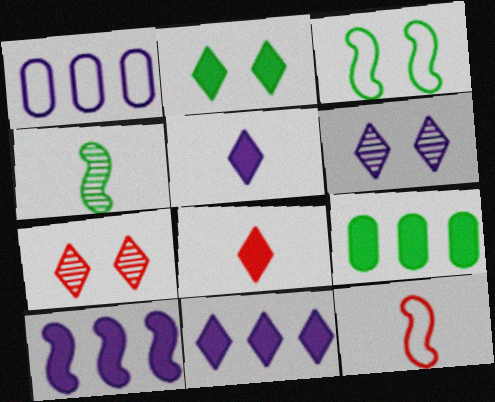[[2, 8, 11], 
[6, 9, 12]]